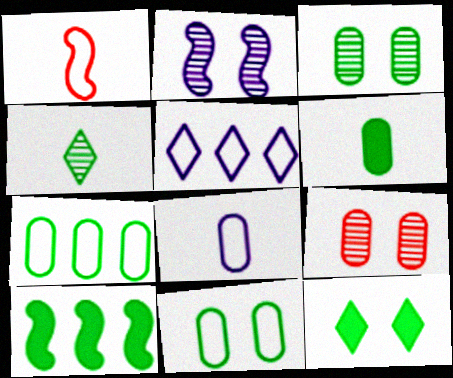[[1, 2, 10], 
[1, 5, 11], 
[3, 6, 7], 
[4, 10, 11], 
[6, 10, 12]]